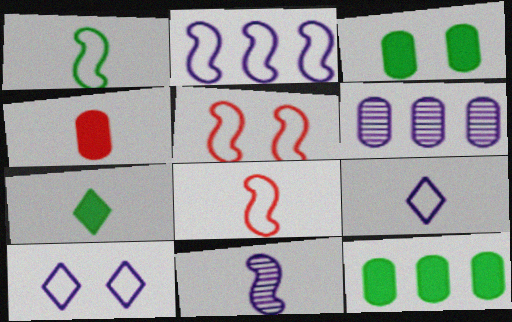[[1, 2, 5], 
[5, 6, 7]]